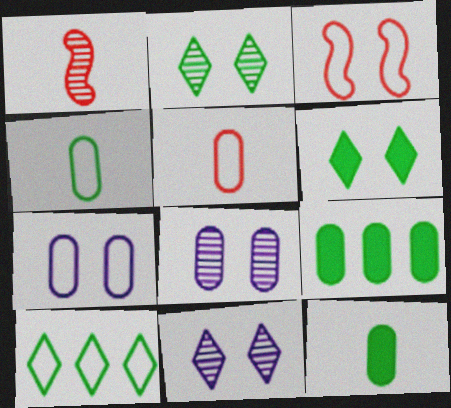[[3, 6, 8], 
[5, 8, 9]]